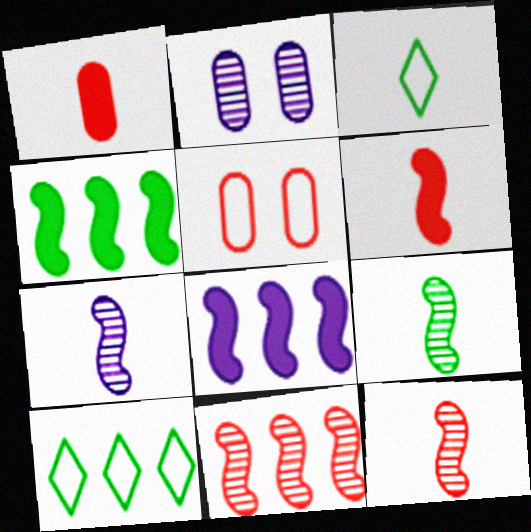[[1, 3, 7], 
[2, 6, 10], 
[7, 9, 12]]